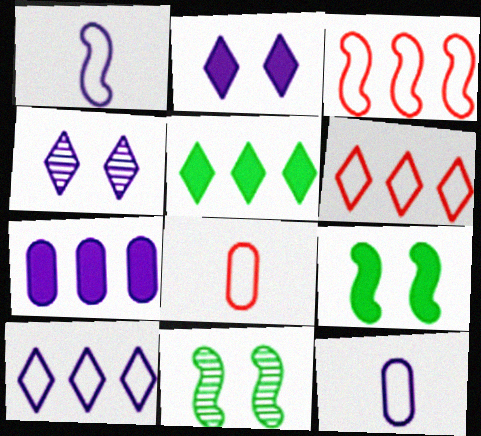[[1, 4, 7]]